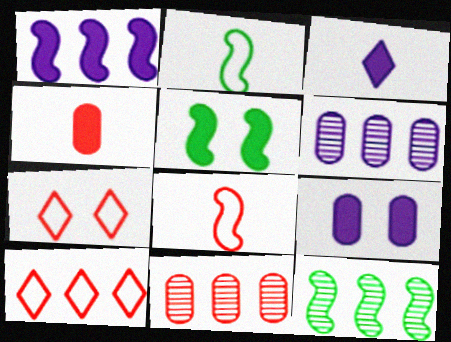[[1, 3, 9], 
[2, 5, 12]]